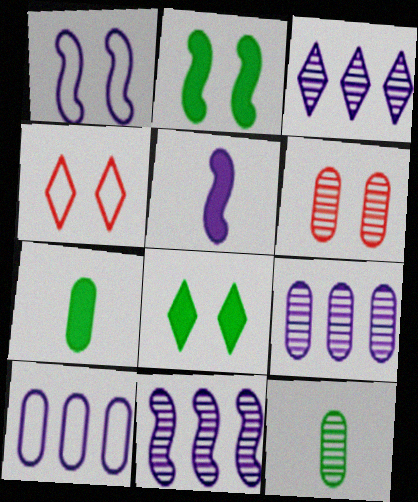[[1, 5, 11], 
[1, 6, 8], 
[3, 9, 11], 
[4, 7, 11], 
[6, 7, 10], 
[6, 9, 12]]